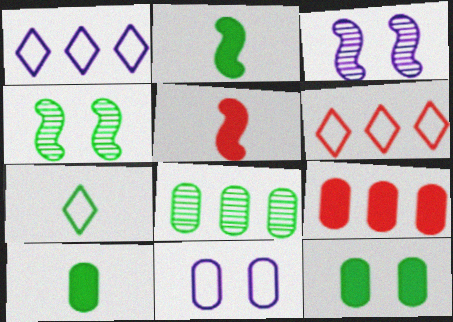[[3, 6, 10], 
[3, 7, 9]]